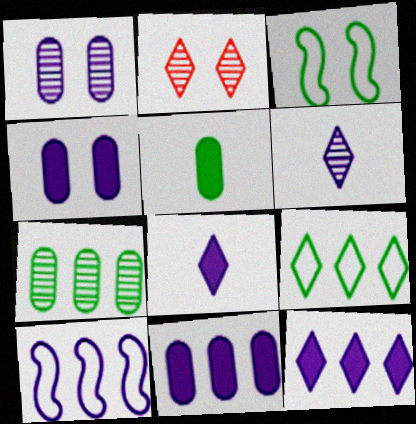[[1, 8, 10], 
[2, 3, 4], 
[2, 5, 10], 
[2, 8, 9], 
[4, 6, 10]]